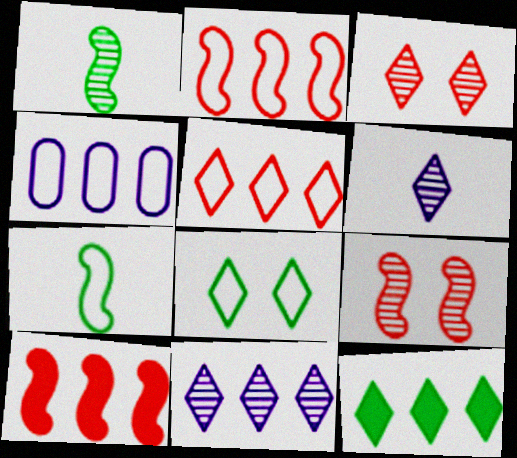[[5, 11, 12]]